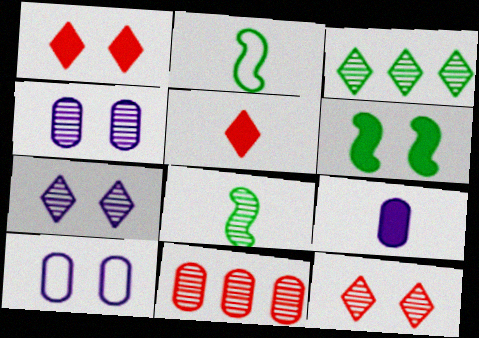[[6, 10, 12], 
[7, 8, 11]]